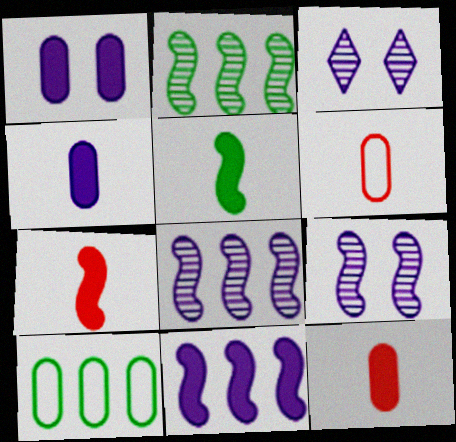[[3, 7, 10]]